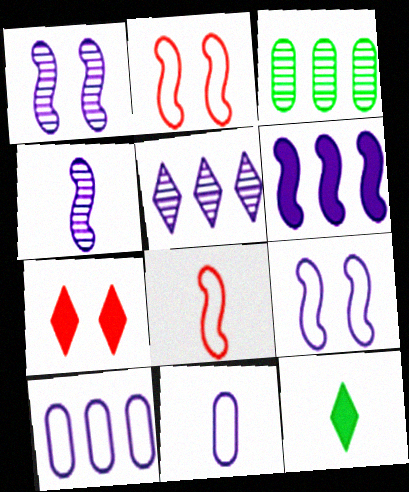[[4, 6, 9], 
[5, 6, 10]]